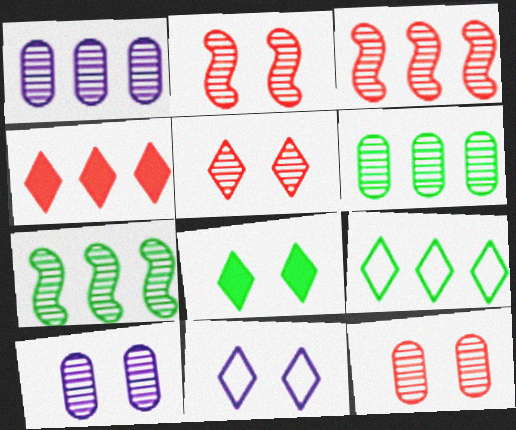[[2, 5, 12], 
[5, 8, 11]]